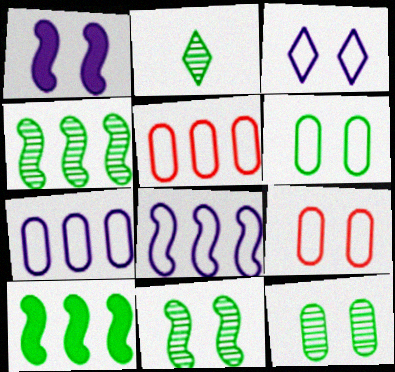[[1, 2, 5], 
[2, 4, 12], 
[2, 6, 10]]